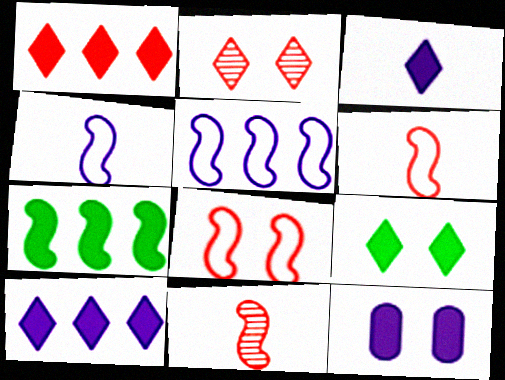[[1, 3, 9]]